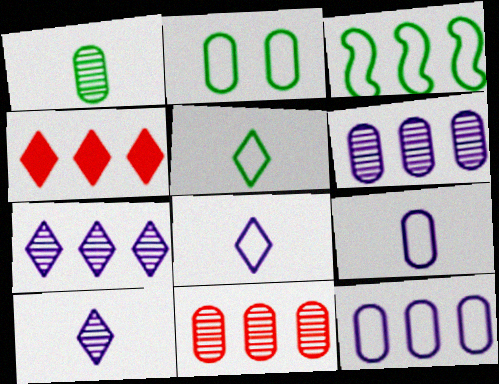[[2, 3, 5], 
[3, 4, 6]]